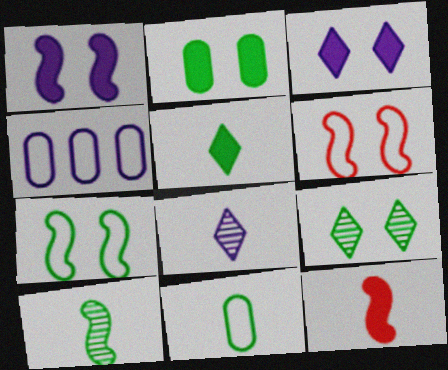[[1, 4, 8], 
[2, 7, 9], 
[4, 9, 12], 
[5, 10, 11], 
[8, 11, 12]]